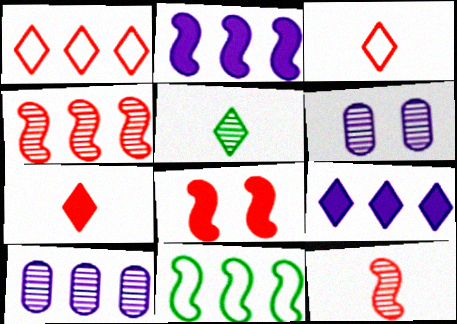[[2, 4, 11], 
[4, 5, 6], 
[6, 7, 11]]